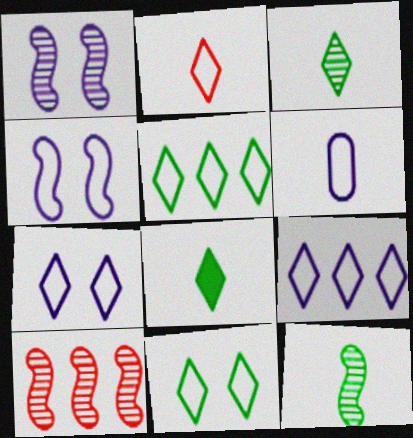[[1, 10, 12], 
[2, 5, 7], 
[2, 9, 11], 
[4, 6, 9]]